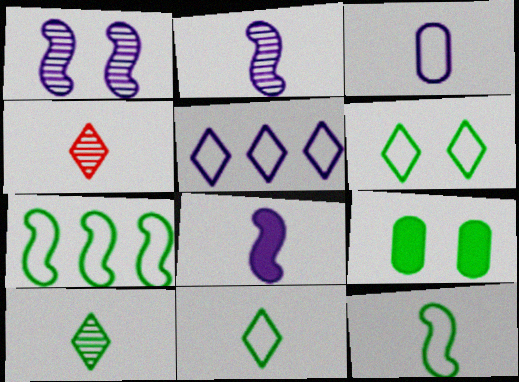[[7, 9, 10]]